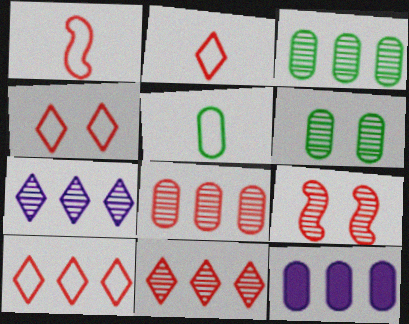[[2, 4, 10]]